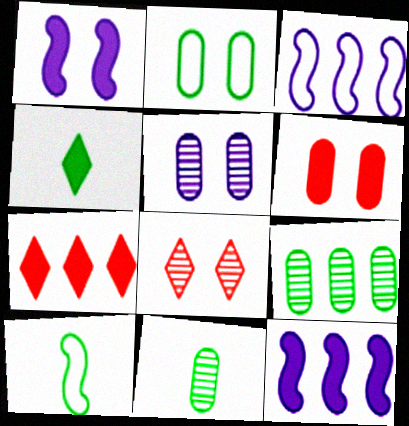[[1, 2, 8], 
[2, 5, 6], 
[3, 7, 9], 
[4, 6, 12], 
[4, 10, 11], 
[5, 7, 10]]